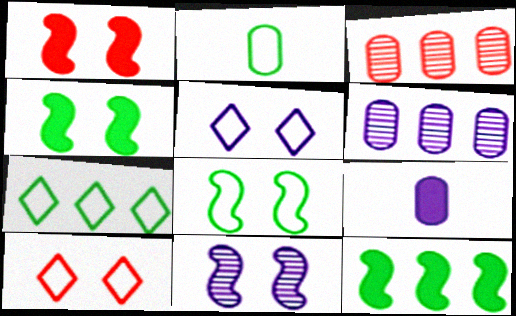[[1, 8, 11], 
[2, 7, 8]]